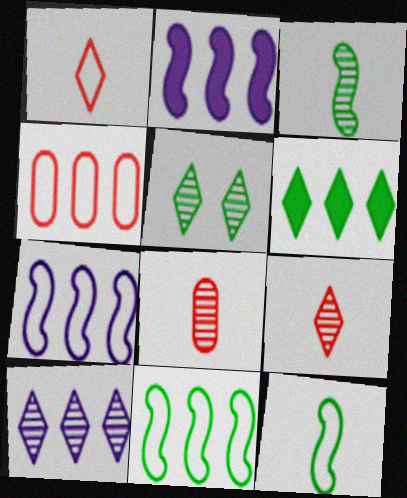[[5, 9, 10]]